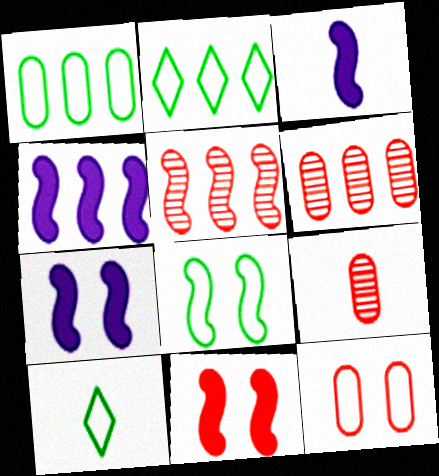[[1, 8, 10], 
[2, 4, 6], 
[2, 7, 9], 
[3, 4, 7], 
[3, 5, 8], 
[3, 9, 10], 
[6, 7, 10]]